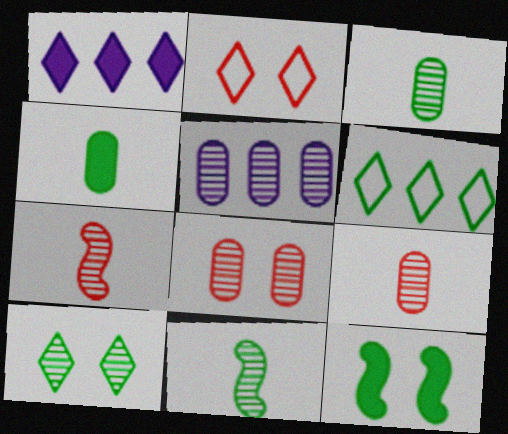[[3, 5, 8], 
[3, 6, 12], 
[5, 7, 10]]